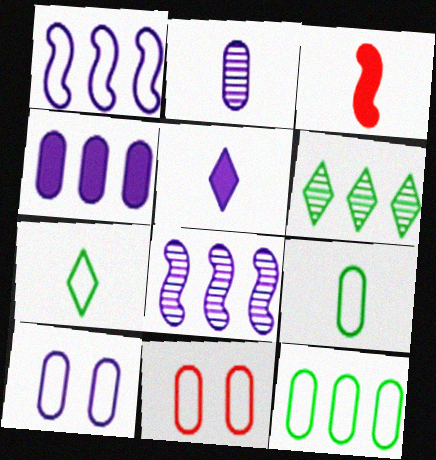[[1, 7, 11], 
[2, 3, 7], 
[2, 4, 10], 
[3, 6, 10], 
[5, 8, 10]]